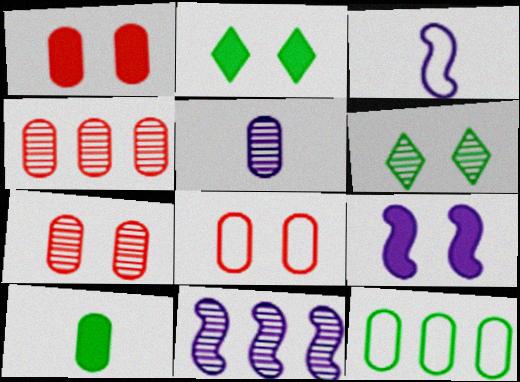[[1, 2, 9], 
[1, 5, 12], 
[1, 7, 8], 
[2, 3, 4], 
[3, 9, 11], 
[6, 8, 9]]